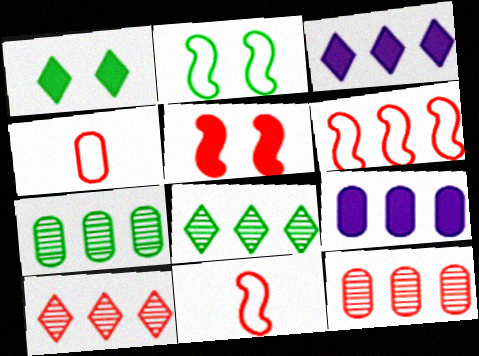[[3, 6, 7], 
[4, 5, 10], 
[6, 8, 9]]